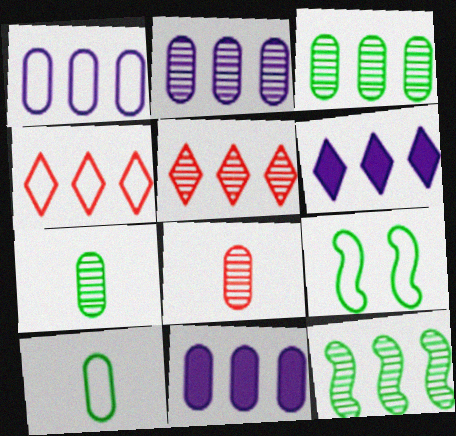[[1, 2, 11], 
[2, 5, 12], 
[4, 11, 12], 
[6, 8, 9]]